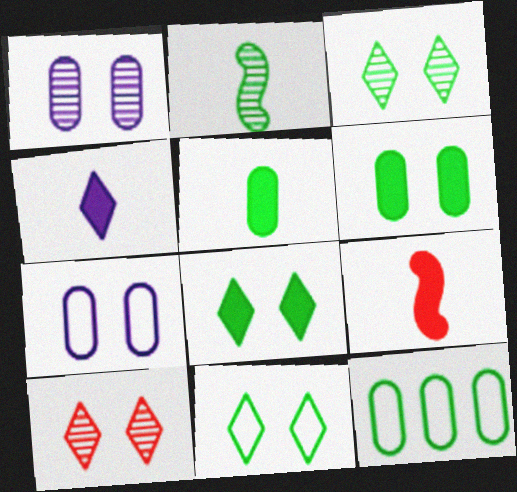[[2, 8, 12], 
[3, 8, 11], 
[4, 5, 9]]